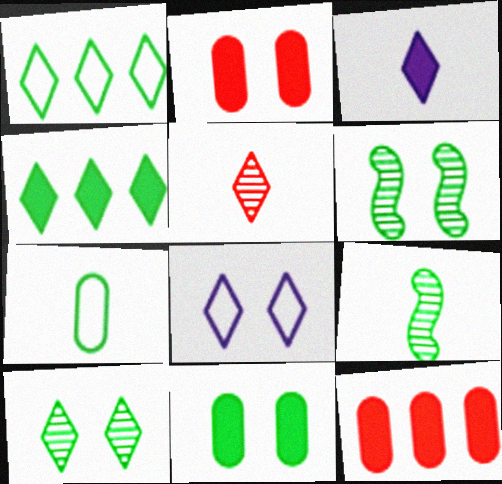[[1, 9, 11], 
[2, 6, 8], 
[4, 5, 8], 
[4, 6, 7], 
[8, 9, 12]]